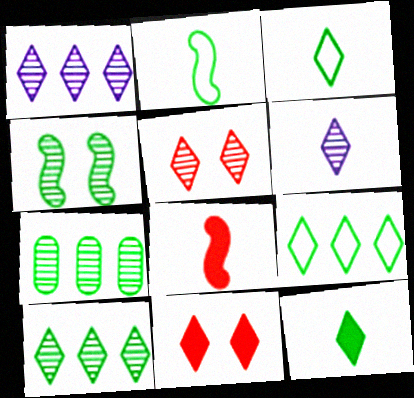[[1, 3, 11], 
[5, 6, 10], 
[6, 9, 11]]